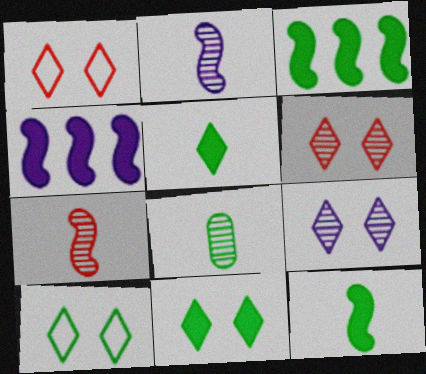[[1, 4, 8], 
[1, 9, 11], 
[3, 8, 10]]